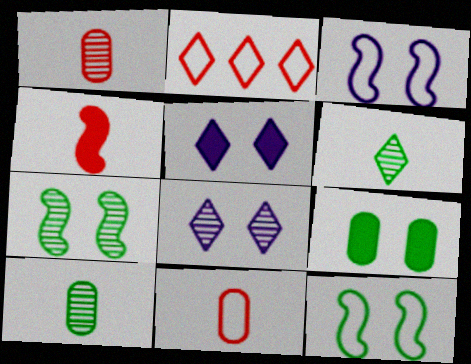[[2, 5, 6]]